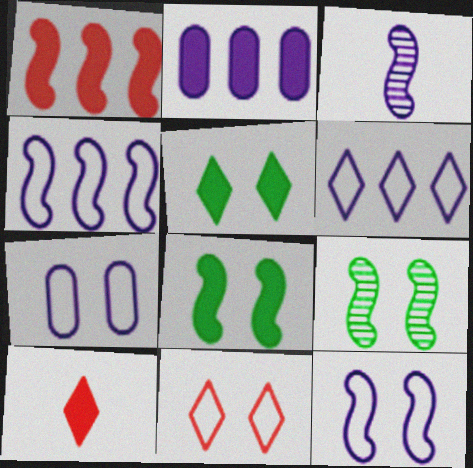[[2, 8, 10]]